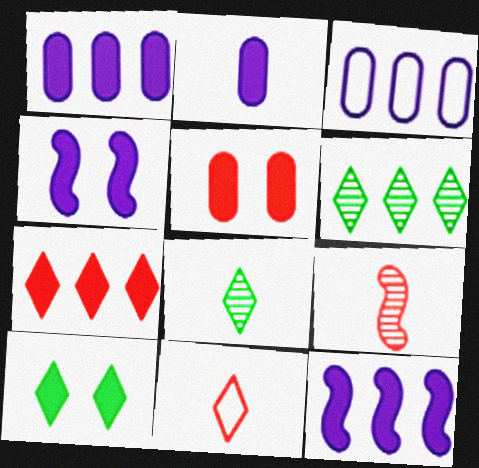[[3, 9, 10], 
[4, 5, 10]]